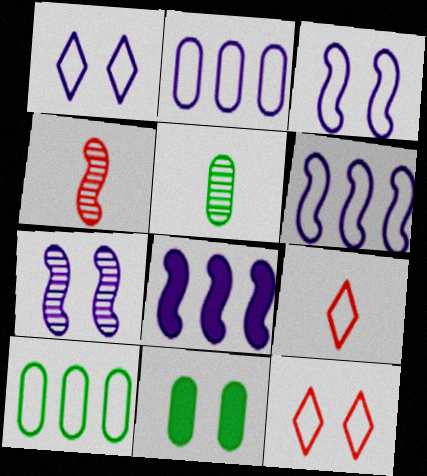[[3, 9, 10], 
[5, 8, 12], 
[5, 10, 11], 
[7, 11, 12]]